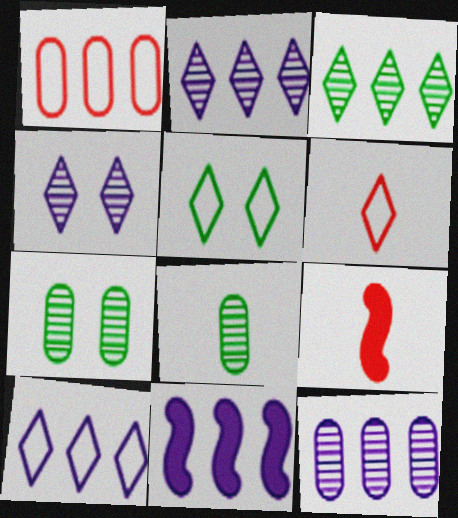[[1, 3, 11], 
[5, 6, 10], 
[5, 9, 12], 
[6, 7, 11], 
[7, 9, 10], 
[10, 11, 12]]